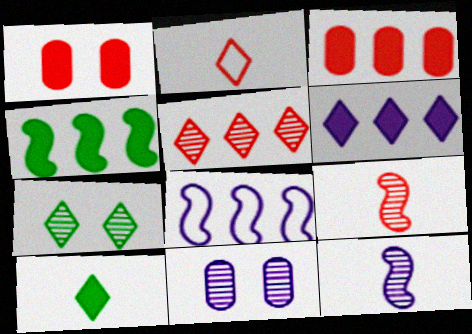[[2, 4, 11], 
[2, 6, 7], 
[3, 4, 6]]